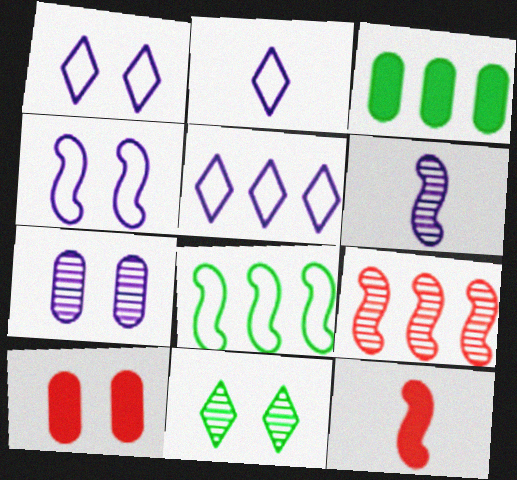[[1, 2, 5], 
[3, 5, 9], 
[4, 10, 11]]